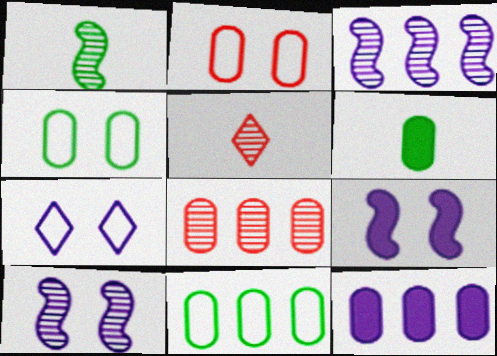[[5, 9, 11], 
[8, 11, 12]]